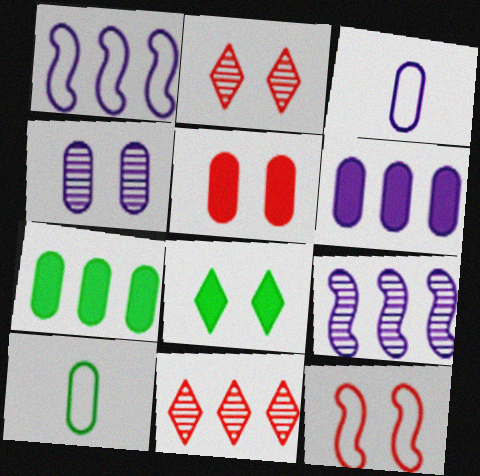[[1, 7, 11], 
[2, 5, 12], 
[3, 4, 6], 
[4, 8, 12]]